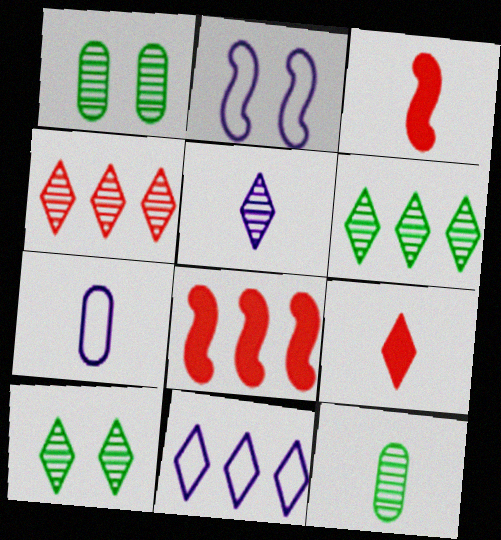[[1, 3, 11], 
[2, 7, 11], 
[4, 5, 10], 
[7, 8, 10], 
[9, 10, 11]]